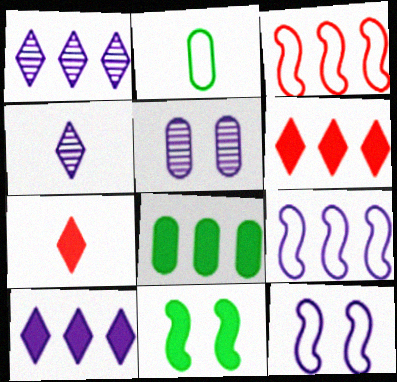[[1, 3, 8]]